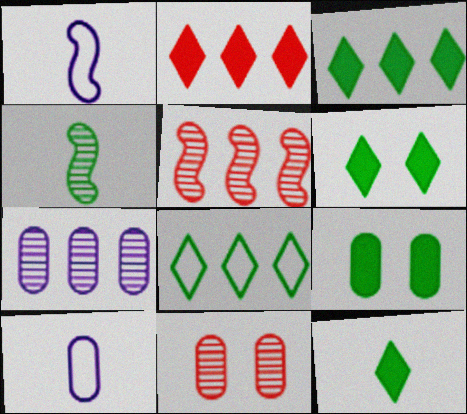[[1, 3, 11], 
[3, 6, 12], 
[4, 8, 9], 
[5, 6, 10]]